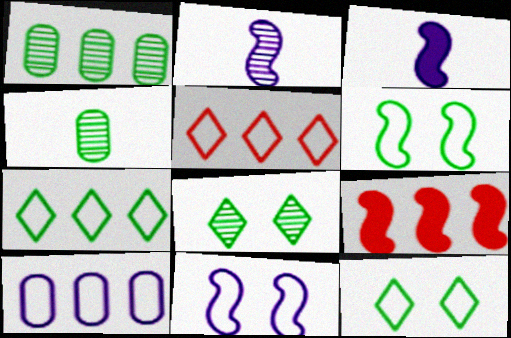[[2, 6, 9]]